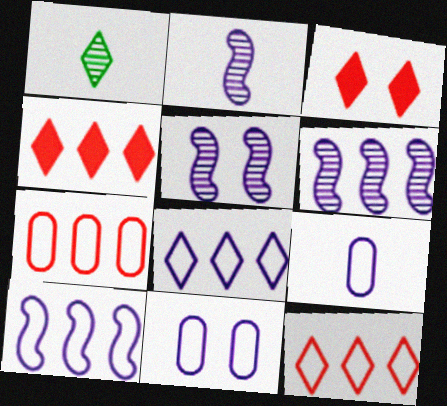[[1, 3, 8], 
[2, 5, 6]]